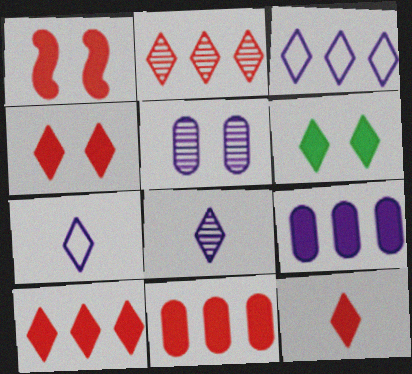[[1, 11, 12], 
[2, 6, 7], 
[4, 10, 12]]